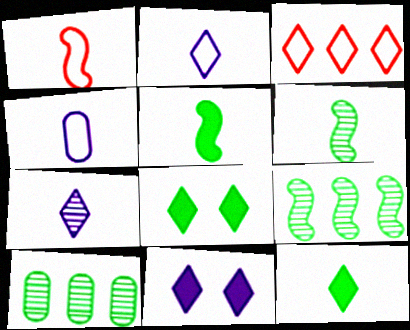[[1, 10, 11], 
[3, 7, 8]]